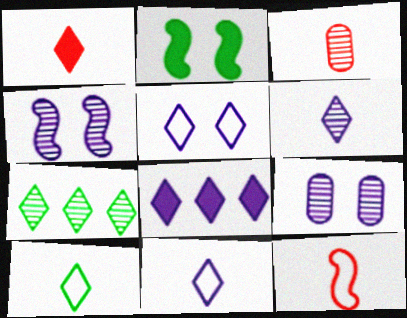[[1, 3, 12], 
[1, 5, 7], 
[1, 6, 10], 
[3, 4, 7], 
[5, 6, 8]]